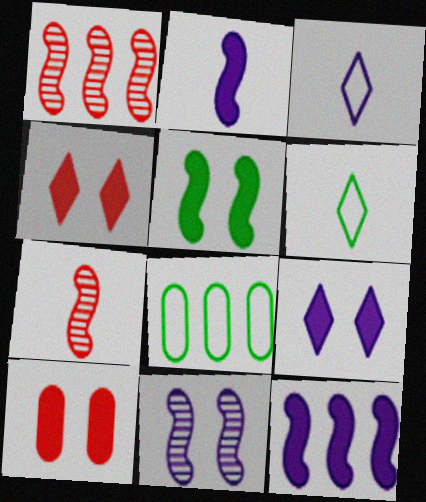[[5, 9, 10], 
[7, 8, 9]]